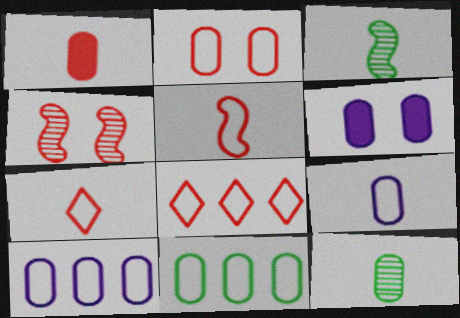[[1, 4, 8], 
[1, 9, 12], 
[2, 5, 8], 
[2, 9, 11], 
[3, 6, 8]]